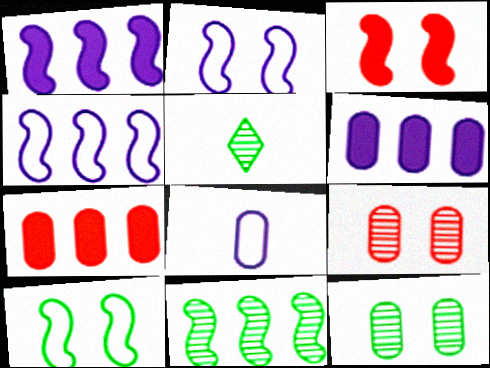[[2, 5, 7], 
[5, 11, 12], 
[7, 8, 12]]